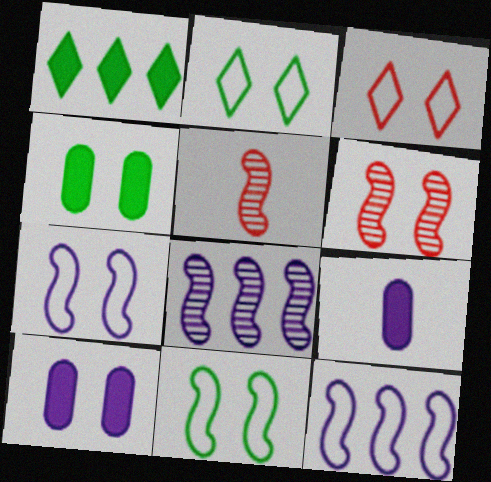[[2, 6, 10]]